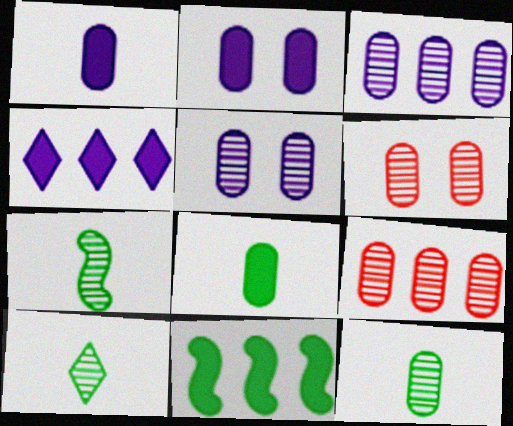[[3, 6, 12], 
[5, 9, 12], 
[7, 10, 12]]